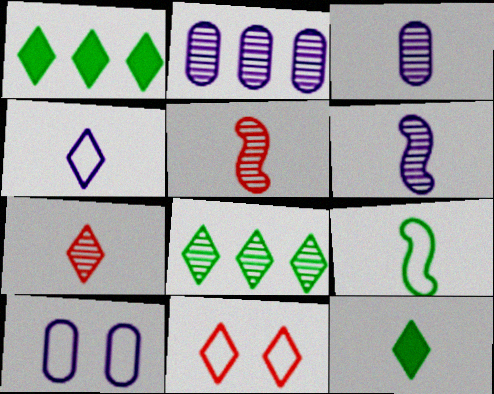[[1, 5, 10], 
[4, 7, 12]]